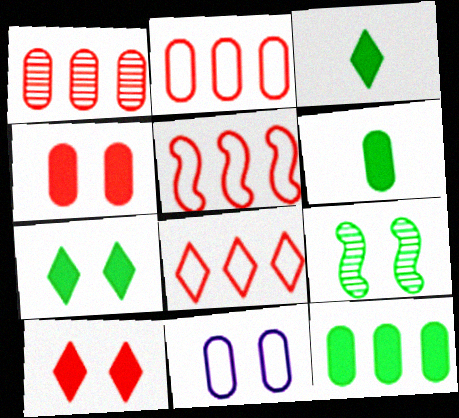[[1, 6, 11], 
[2, 5, 8], 
[9, 10, 11]]